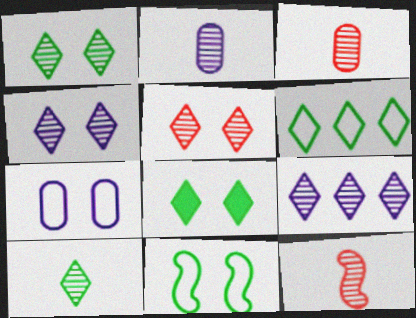[[1, 4, 5], 
[2, 10, 12], 
[5, 9, 10], 
[6, 8, 10]]